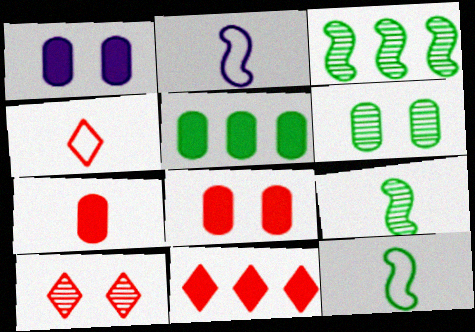[[1, 3, 4], 
[1, 5, 7], 
[2, 5, 10], 
[2, 6, 11], 
[4, 10, 11]]